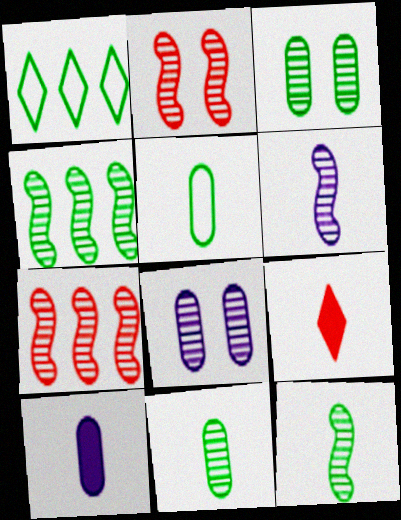[[1, 2, 10], 
[2, 4, 6], 
[5, 6, 9]]